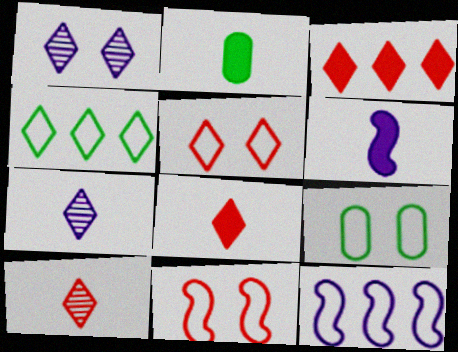[[1, 4, 8], 
[2, 6, 8], 
[3, 5, 10]]